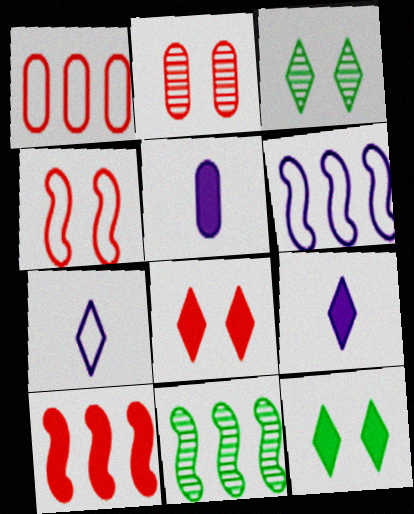[[2, 4, 8], 
[5, 10, 12], 
[6, 10, 11]]